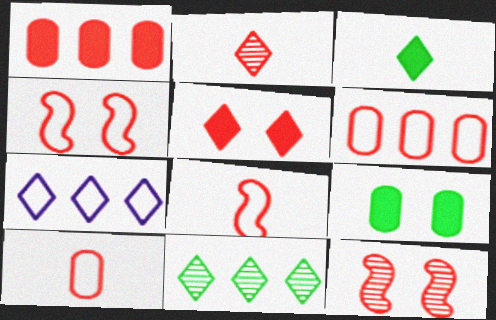[[1, 2, 4]]